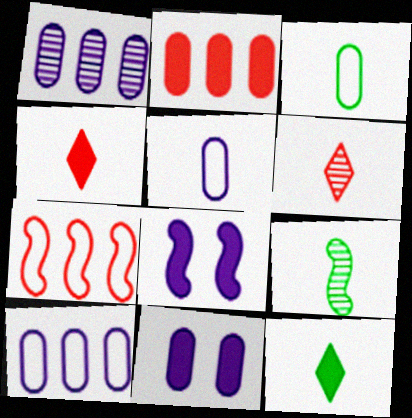[[1, 5, 11], 
[2, 8, 12], 
[3, 9, 12], 
[4, 5, 9], 
[7, 8, 9]]